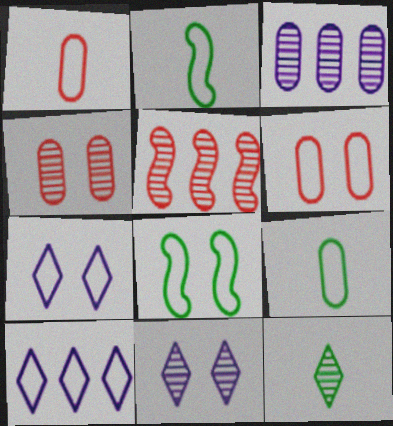[[1, 8, 10], 
[2, 6, 10], 
[6, 7, 8]]